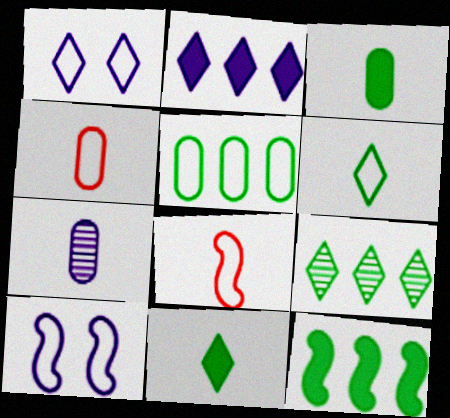[[1, 5, 8], 
[2, 7, 10], 
[3, 4, 7], 
[5, 9, 12], 
[7, 8, 11]]